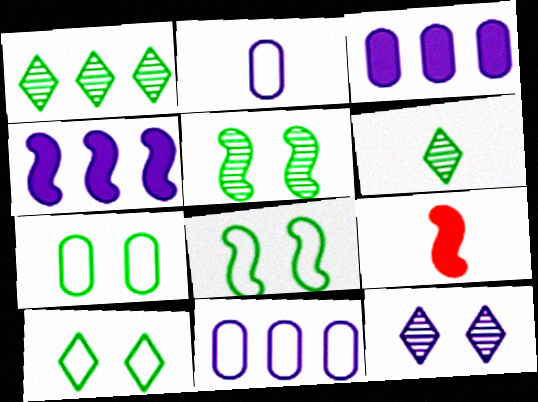[[2, 4, 12], 
[2, 6, 9], 
[7, 8, 10]]